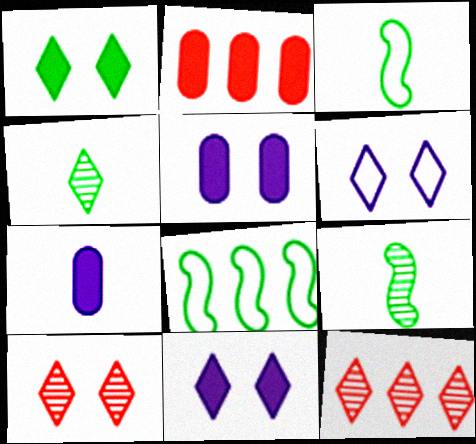[[1, 6, 10], 
[2, 6, 9], 
[3, 5, 12], 
[7, 8, 10]]